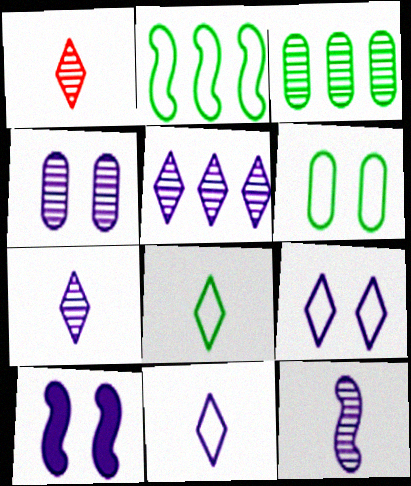[[2, 6, 8], 
[4, 5, 12], 
[4, 9, 10]]